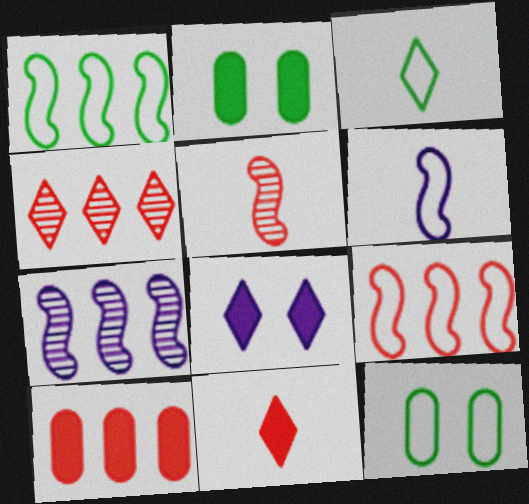[[1, 3, 12], 
[2, 4, 6], 
[3, 4, 8], 
[4, 9, 10], 
[7, 11, 12]]